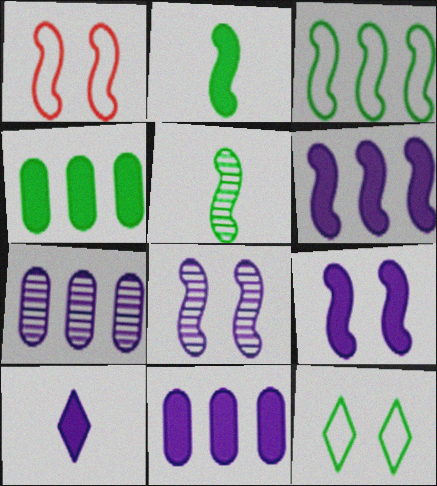[[1, 5, 6], 
[4, 5, 12], 
[9, 10, 11]]